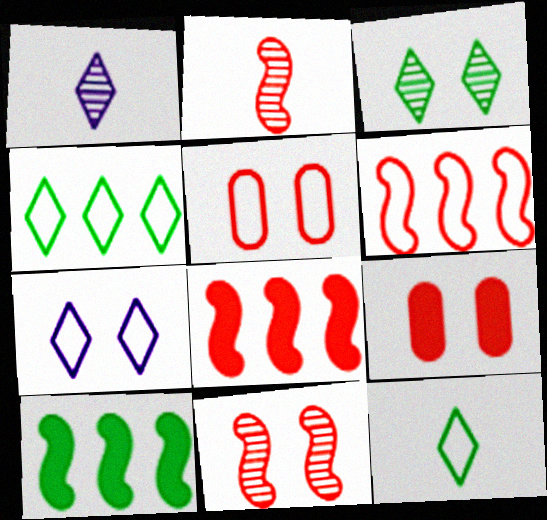[[1, 5, 10]]